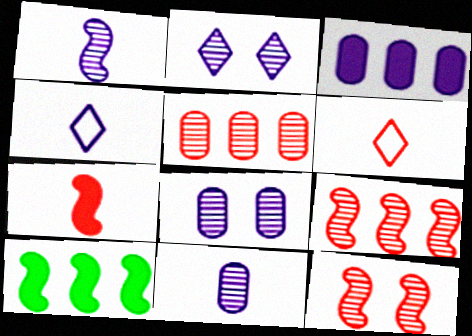[[6, 8, 10]]